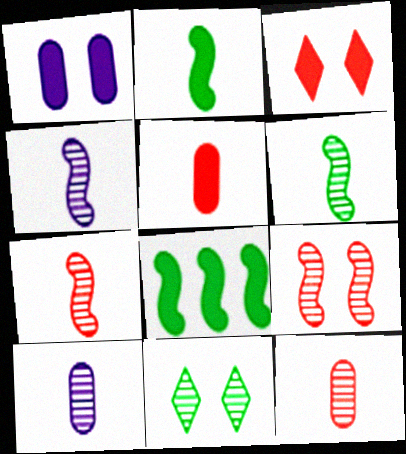[[4, 6, 7]]